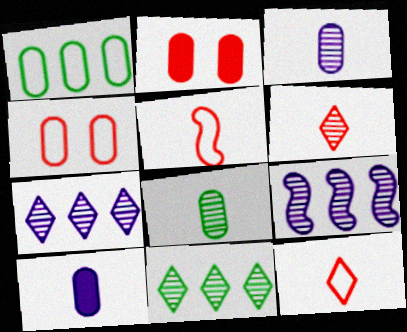[[1, 2, 3]]